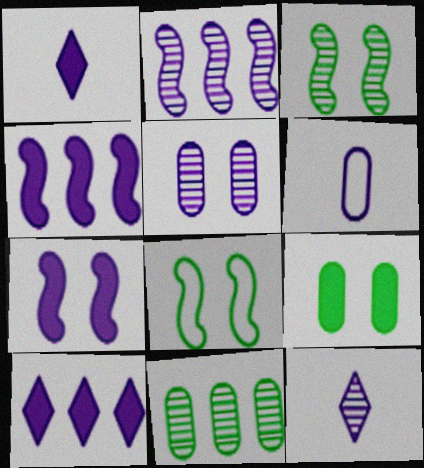[[2, 5, 12]]